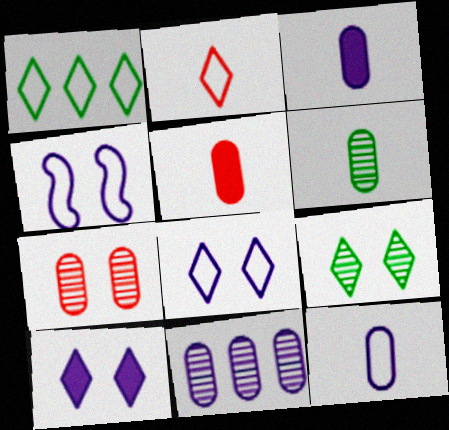[[1, 2, 8], 
[5, 6, 12], 
[6, 7, 11]]